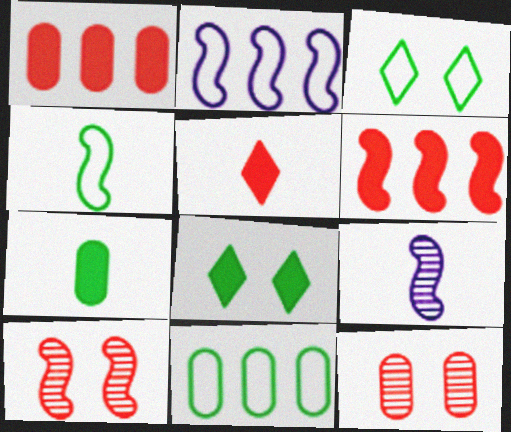[[1, 3, 9], 
[3, 4, 11]]